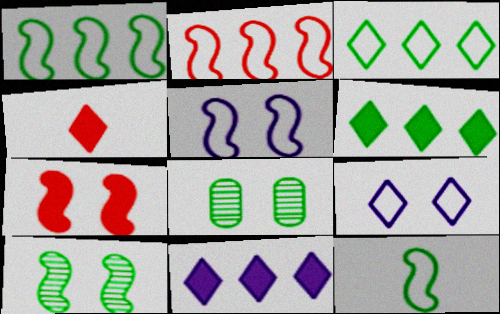[[2, 5, 12], 
[5, 7, 10], 
[6, 8, 12], 
[7, 8, 9]]